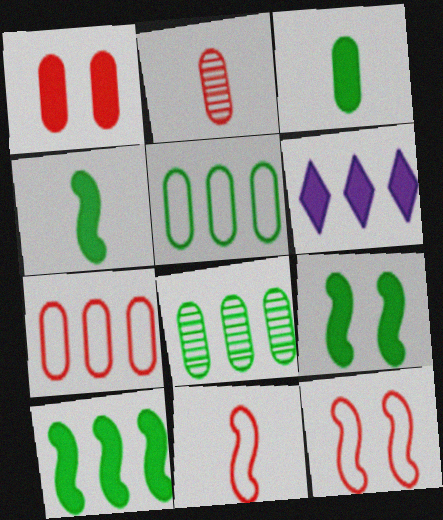[[1, 2, 7], 
[1, 4, 6], 
[4, 9, 10]]